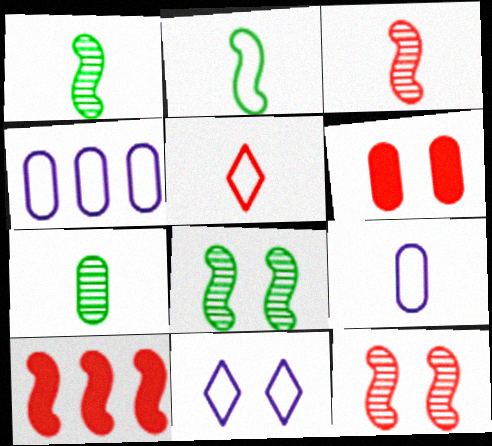[[2, 5, 9], 
[4, 6, 7], 
[6, 8, 11], 
[7, 10, 11]]